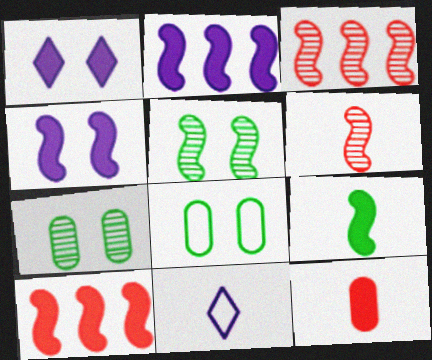[[4, 9, 10], 
[7, 10, 11]]